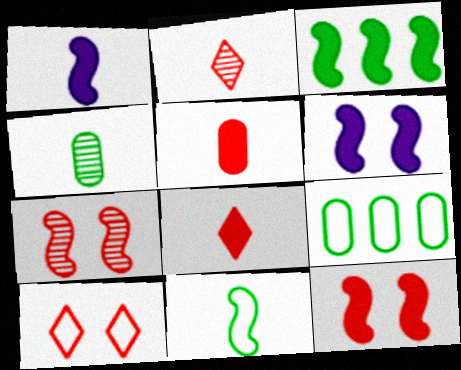[[1, 3, 12], 
[2, 6, 9]]